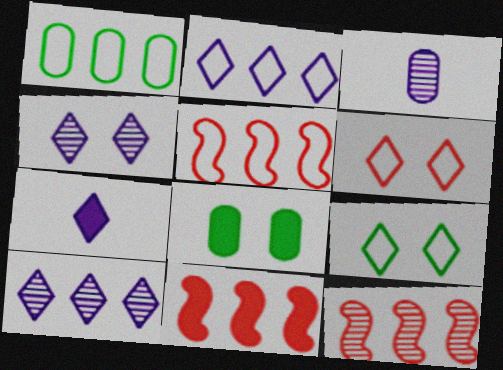[[1, 2, 5], 
[1, 10, 11], 
[2, 4, 7], 
[3, 9, 11], 
[5, 11, 12], 
[7, 8, 11]]